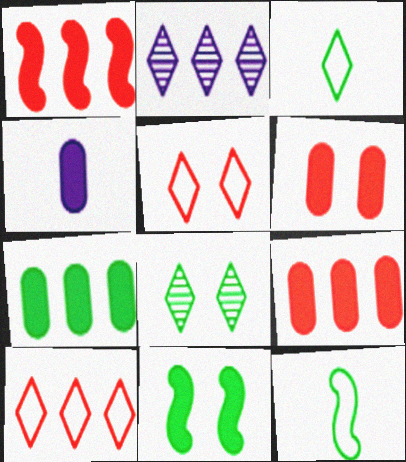[[2, 6, 12], 
[4, 6, 7], 
[7, 8, 12]]